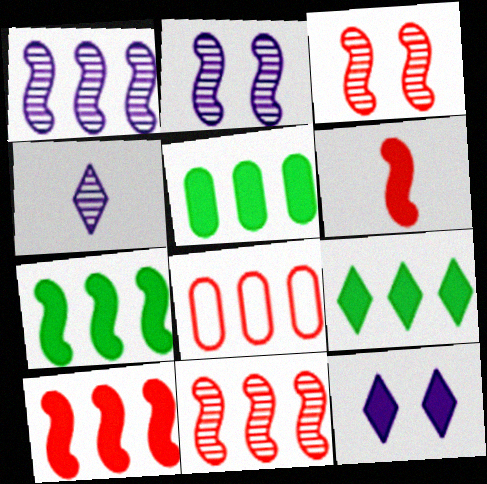[[1, 8, 9], 
[5, 6, 12], 
[5, 7, 9]]